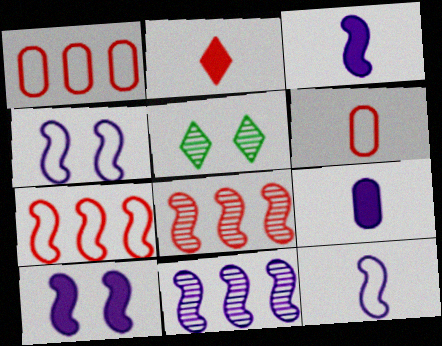[[1, 3, 5], 
[3, 4, 11], 
[5, 7, 9], 
[10, 11, 12]]